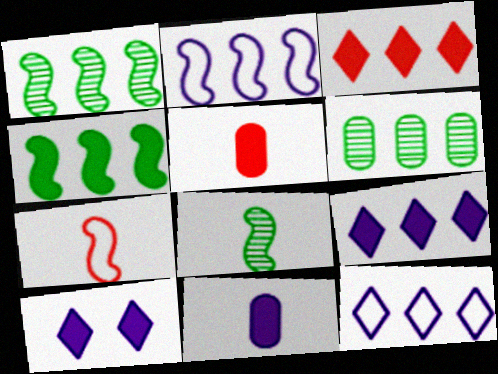[[2, 3, 6], 
[4, 5, 10], 
[6, 7, 10]]